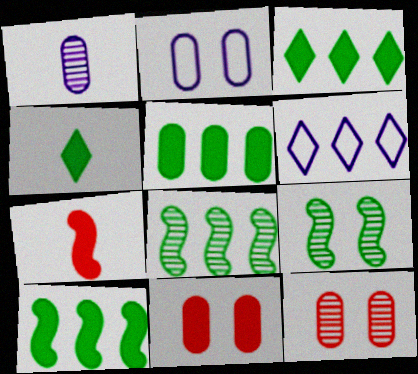[[3, 5, 10]]